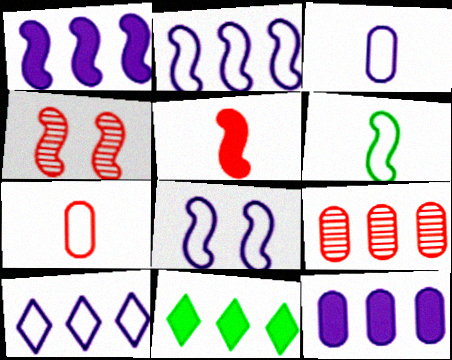[[1, 4, 6], 
[2, 9, 11], 
[3, 4, 11], 
[3, 8, 10]]